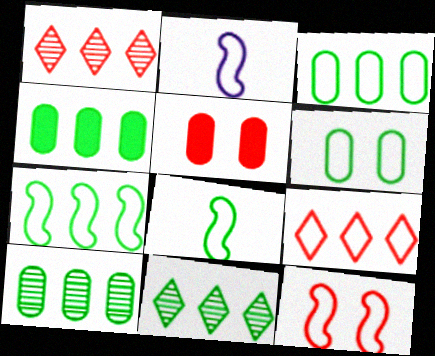[[2, 5, 11], 
[2, 6, 9], 
[2, 7, 12], 
[3, 4, 10], 
[4, 7, 11]]